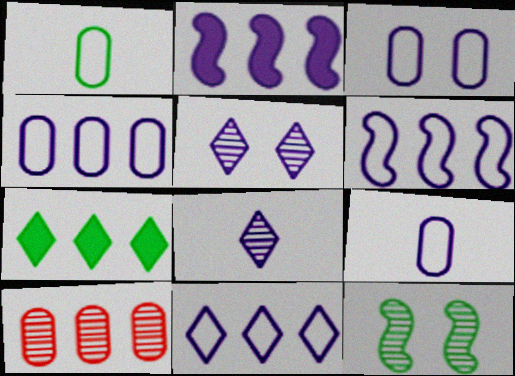[[1, 7, 12], 
[2, 3, 8], 
[2, 5, 9], 
[3, 4, 9], 
[4, 6, 11], 
[6, 7, 10], 
[8, 10, 12]]